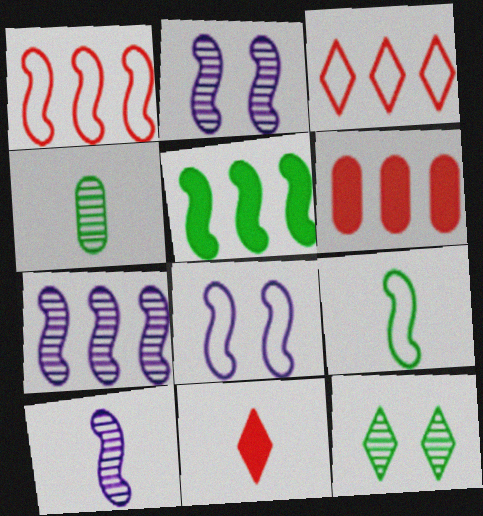[[1, 5, 7], 
[1, 8, 9], 
[2, 7, 10]]